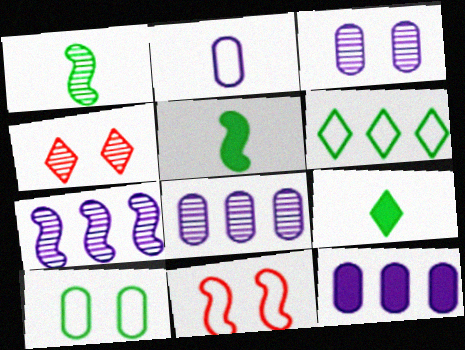[[1, 4, 8], 
[2, 3, 12], 
[2, 6, 11], 
[5, 7, 11], 
[8, 9, 11]]